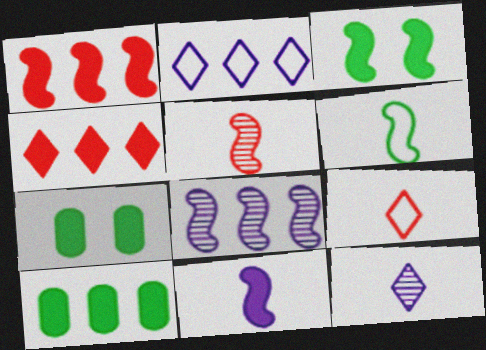[[1, 3, 11], 
[2, 5, 7], 
[4, 7, 11], 
[5, 6, 11], 
[7, 8, 9]]